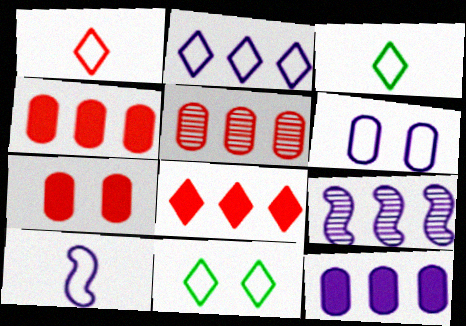[[1, 2, 11], 
[2, 6, 10], 
[2, 9, 12], 
[3, 7, 9]]